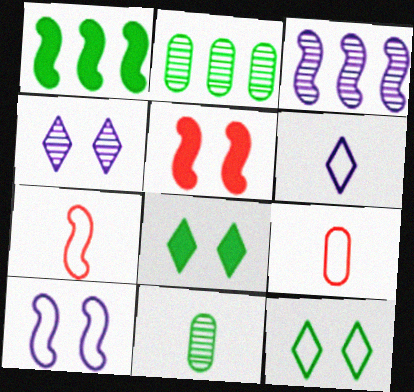[[1, 4, 9], 
[1, 11, 12], 
[2, 5, 6], 
[3, 8, 9]]